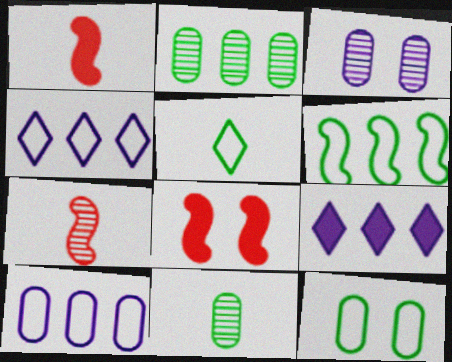[[4, 8, 11], 
[5, 6, 12], 
[7, 9, 12]]